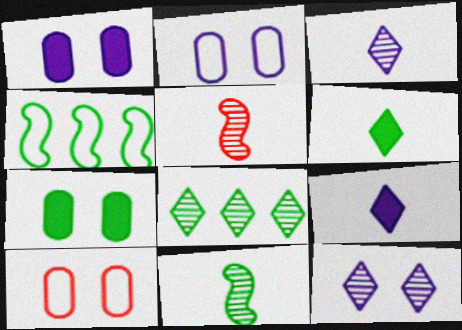[]